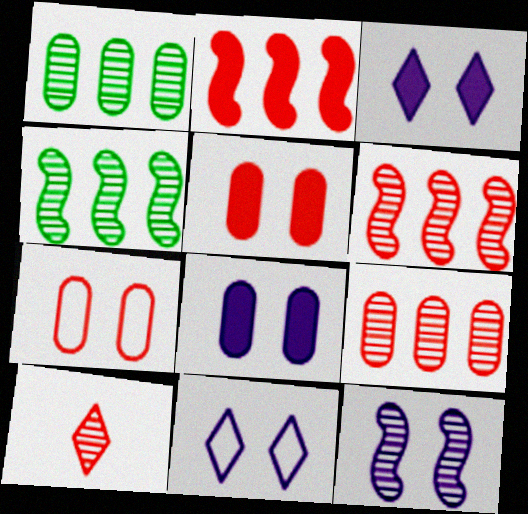[[1, 10, 12], 
[2, 7, 10], 
[8, 11, 12]]